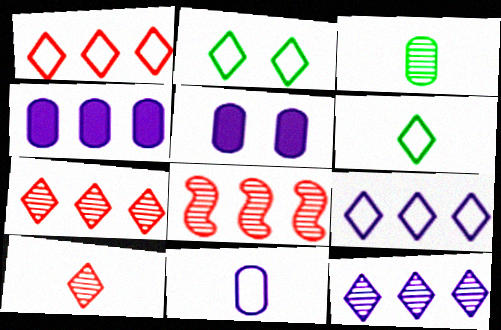[[5, 6, 8]]